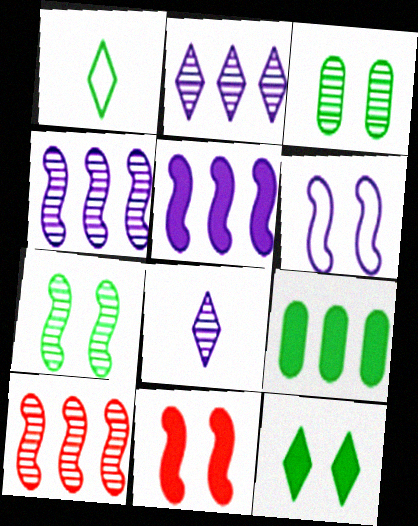[[1, 7, 9], 
[3, 8, 10], 
[6, 7, 11]]